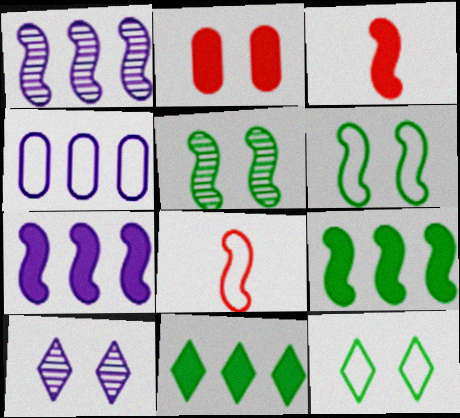[[1, 3, 6], 
[2, 6, 10], 
[4, 8, 12], 
[5, 7, 8]]